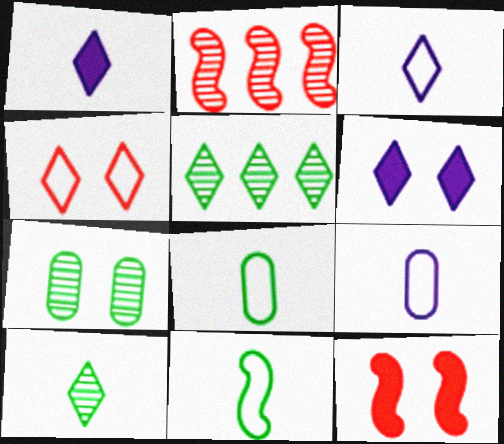[[1, 4, 5], 
[2, 6, 8], 
[5, 9, 12]]